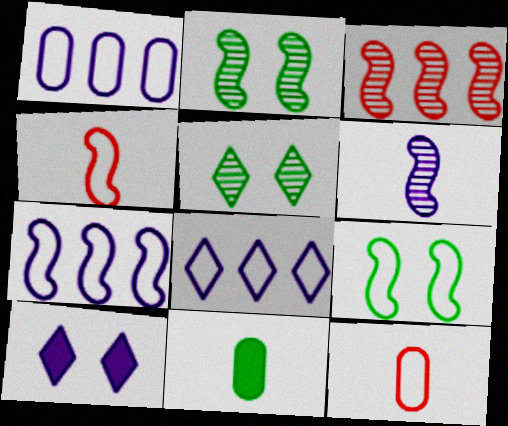[[1, 6, 10], 
[1, 7, 8], 
[2, 3, 6], 
[4, 7, 9], 
[8, 9, 12]]